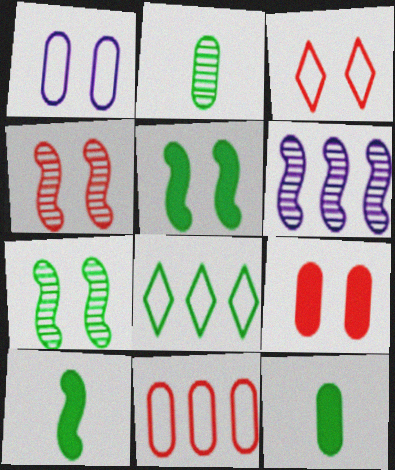[[2, 5, 8], 
[3, 4, 9], 
[3, 6, 12], 
[7, 8, 12]]